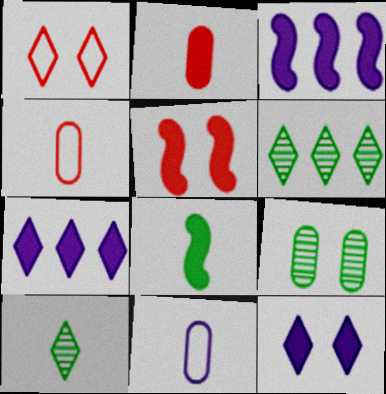[[1, 7, 10], 
[3, 5, 8], 
[5, 6, 11]]